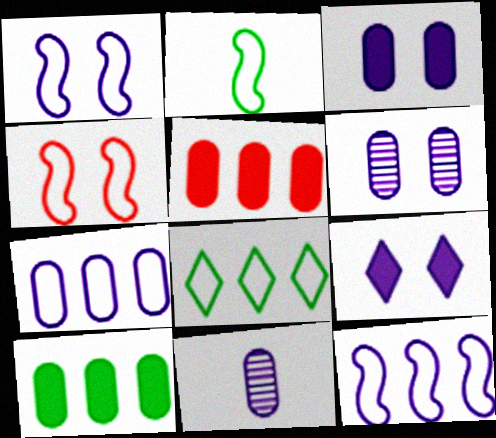[[1, 6, 9], 
[2, 4, 12], 
[3, 7, 11], 
[9, 11, 12]]